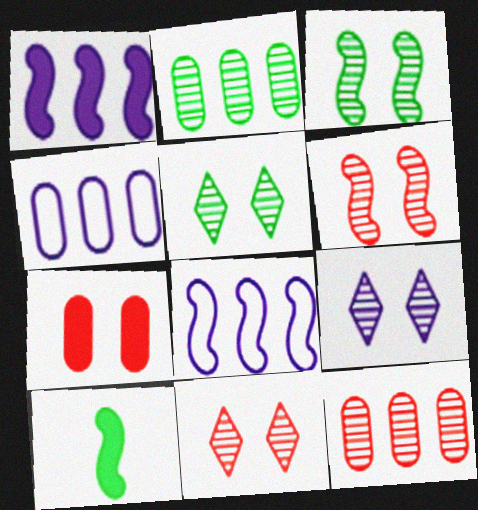[[4, 10, 11], 
[5, 9, 11], 
[6, 8, 10]]